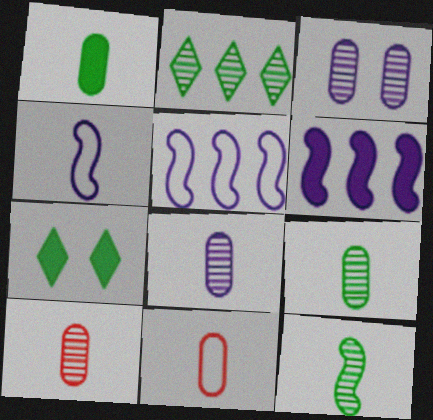[[1, 8, 11], 
[5, 7, 10], 
[8, 9, 10]]